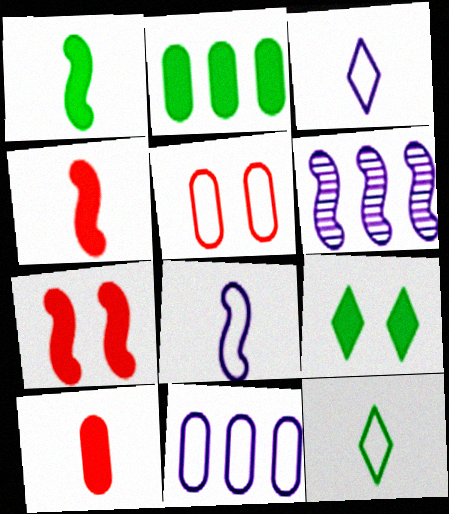[[1, 2, 9]]